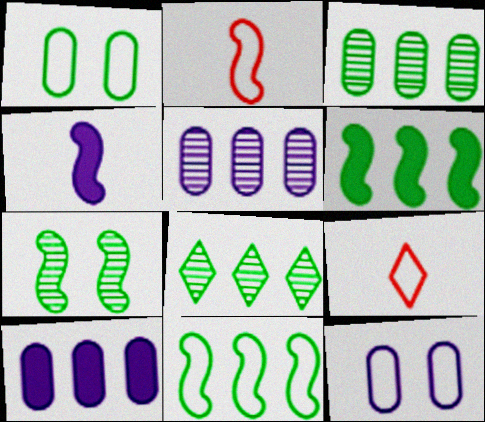[[7, 9, 10], 
[9, 11, 12]]